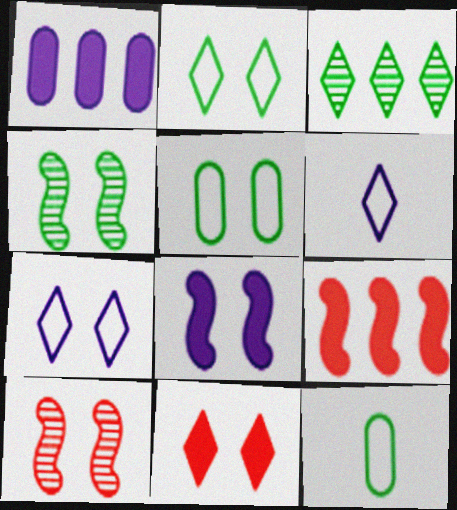[[3, 6, 11]]